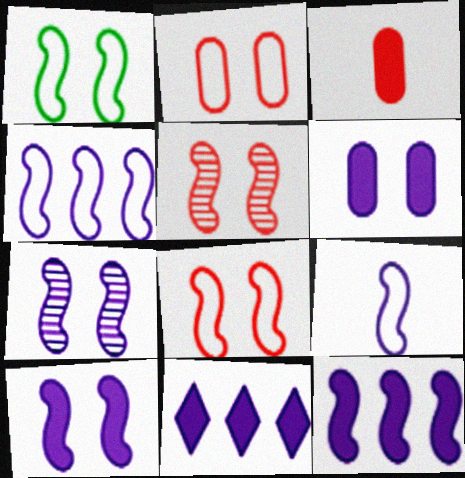[[1, 5, 10], 
[7, 9, 12]]